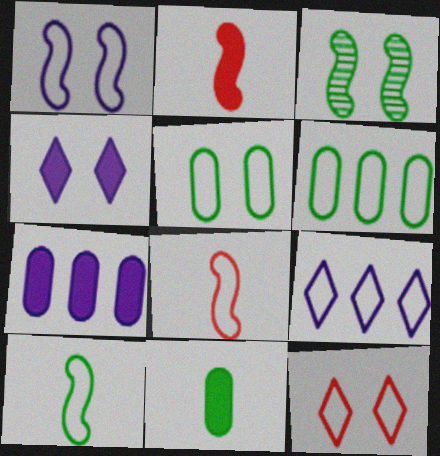[[1, 5, 12], 
[5, 8, 9]]